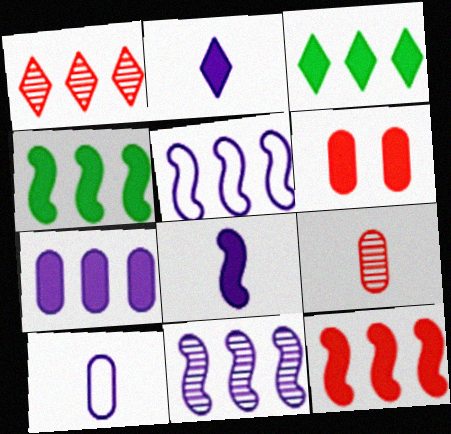[[2, 4, 6], 
[3, 6, 8], 
[3, 7, 12]]